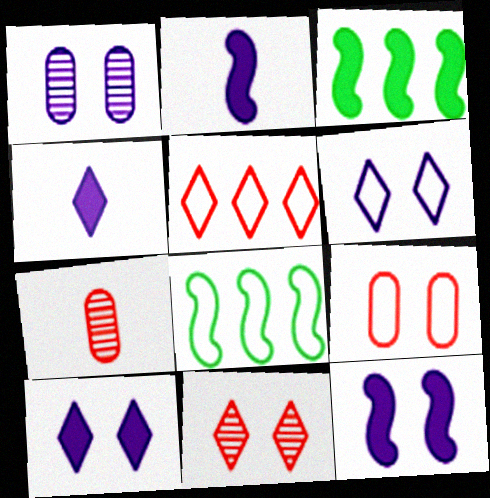[[1, 6, 12], 
[3, 6, 7], 
[7, 8, 10]]